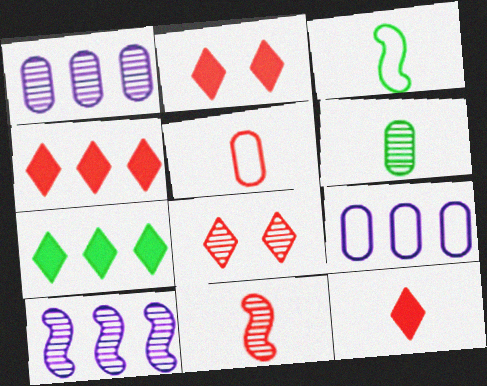[[1, 2, 3], 
[2, 4, 12], 
[5, 11, 12], 
[6, 8, 10]]